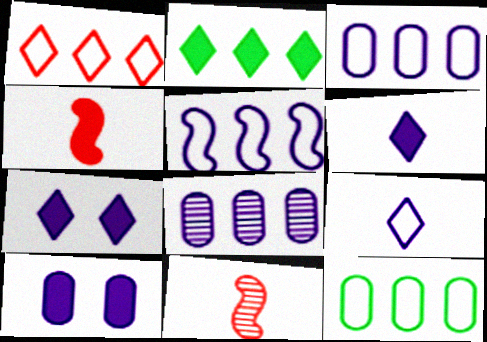[[1, 5, 12], 
[2, 4, 10], 
[7, 11, 12]]